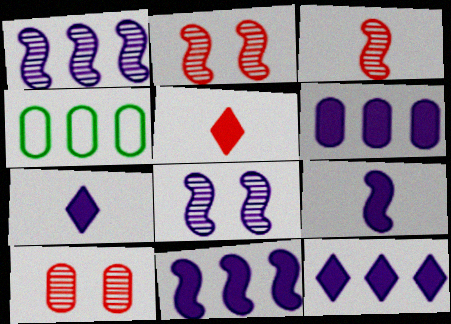[[2, 4, 7], 
[4, 5, 8], 
[6, 11, 12]]